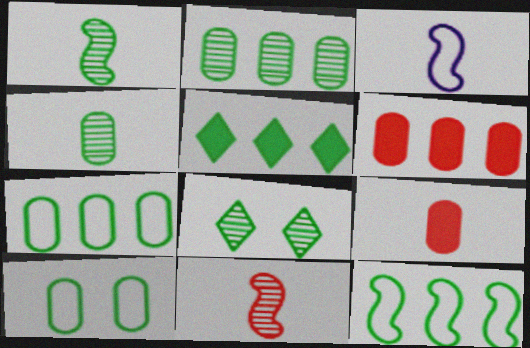[[1, 2, 8], 
[1, 5, 10], 
[2, 5, 12], 
[3, 6, 8]]